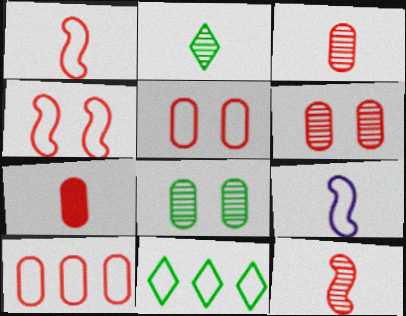[[2, 7, 9], 
[5, 9, 11], 
[6, 7, 10]]